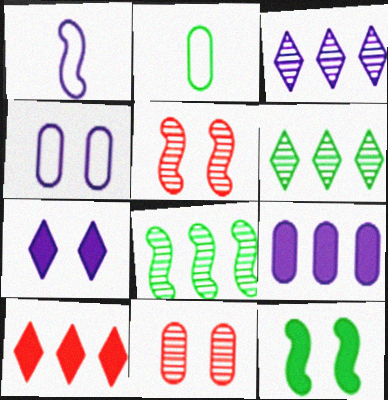[[2, 6, 12], 
[2, 9, 11]]